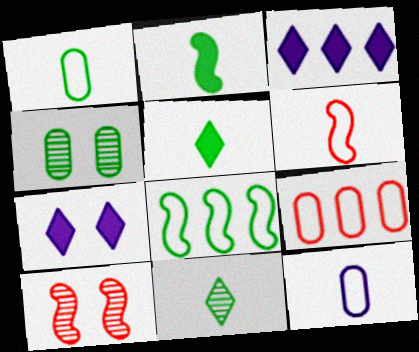[[1, 2, 11], 
[1, 3, 10], 
[3, 4, 6], 
[4, 5, 8]]